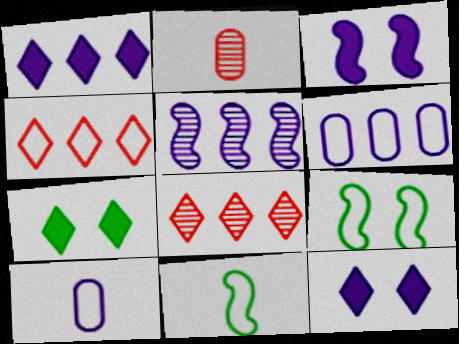[[1, 2, 9], 
[1, 5, 6], 
[4, 9, 10], 
[5, 10, 12]]